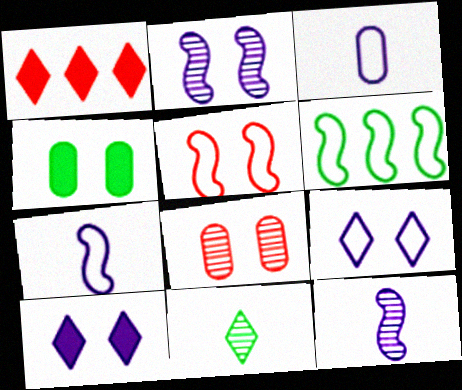[[1, 9, 11], 
[4, 6, 11], 
[5, 6, 7]]